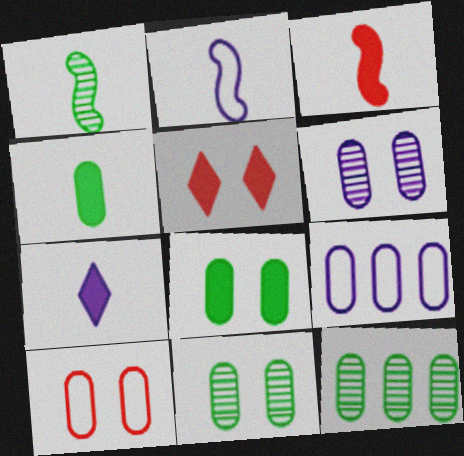[[1, 2, 3], 
[1, 5, 9], 
[2, 5, 12], 
[3, 4, 7], 
[6, 8, 10]]